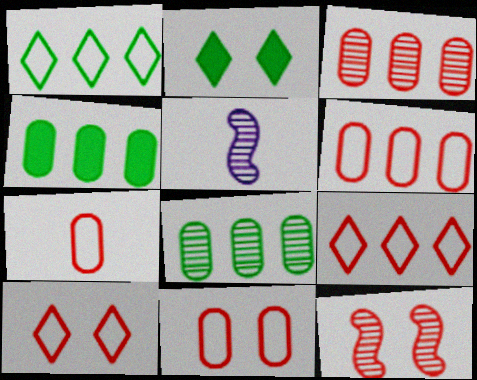[[2, 5, 6], 
[4, 5, 10], 
[6, 7, 11]]